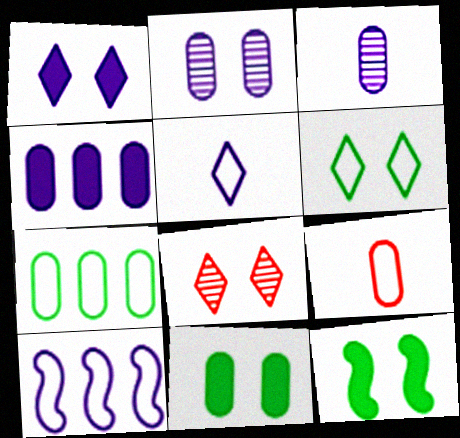[[1, 3, 10], 
[1, 6, 8], 
[6, 9, 10]]